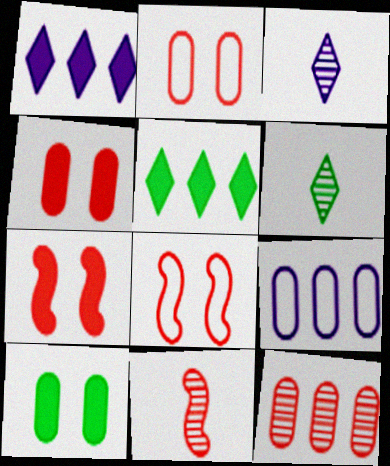[[6, 7, 9]]